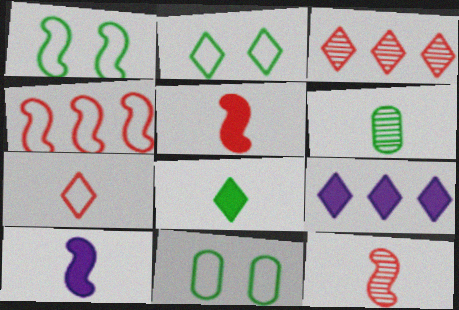[[1, 2, 11], 
[3, 10, 11], 
[6, 7, 10], 
[9, 11, 12]]